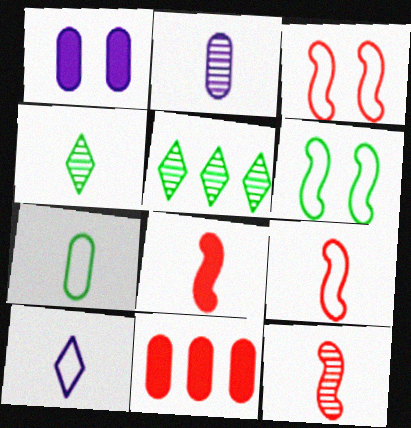[[1, 5, 9], 
[2, 4, 12], 
[7, 9, 10], 
[8, 9, 12]]